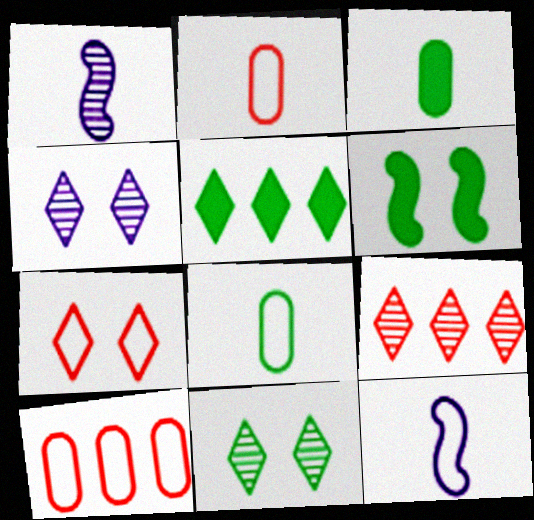[[3, 5, 6]]